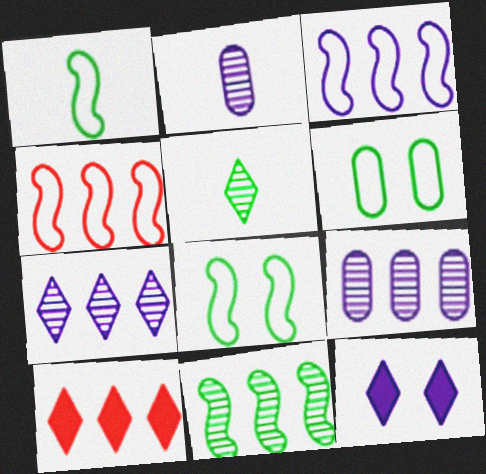[[2, 3, 12], 
[2, 8, 10]]